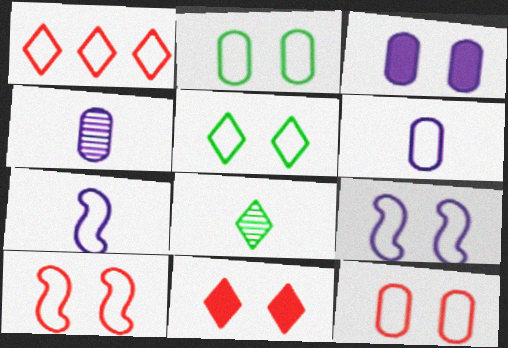[[1, 2, 7], 
[5, 9, 12]]